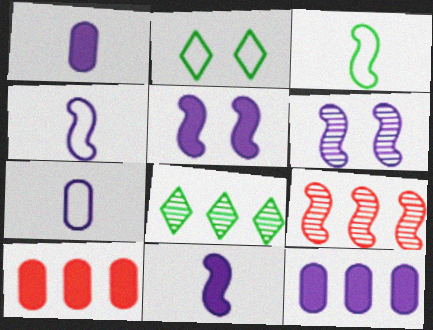[[1, 2, 9], 
[3, 5, 9]]